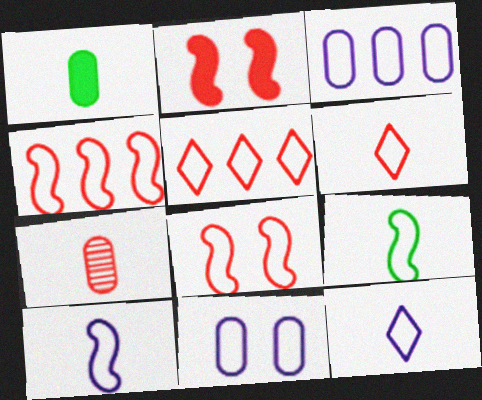[[2, 5, 7], 
[5, 9, 11]]